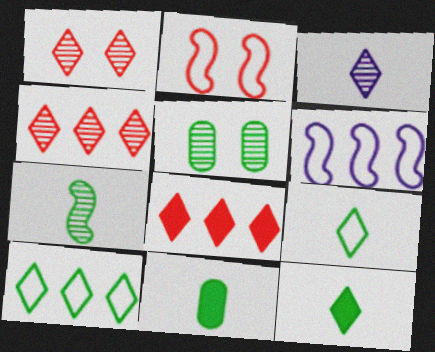[[1, 6, 11], 
[7, 9, 11]]